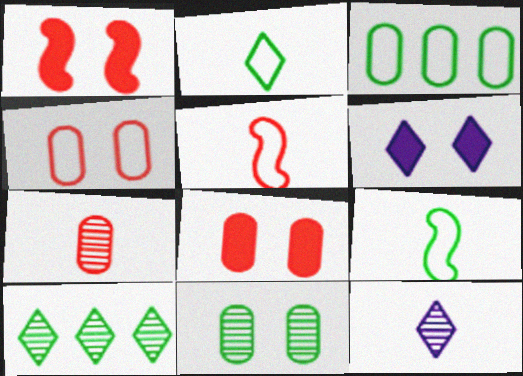[[1, 3, 12]]